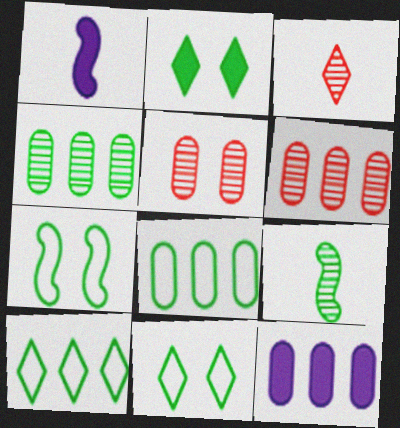[[1, 5, 10], 
[1, 6, 11], 
[2, 8, 9], 
[3, 7, 12], 
[6, 8, 12]]